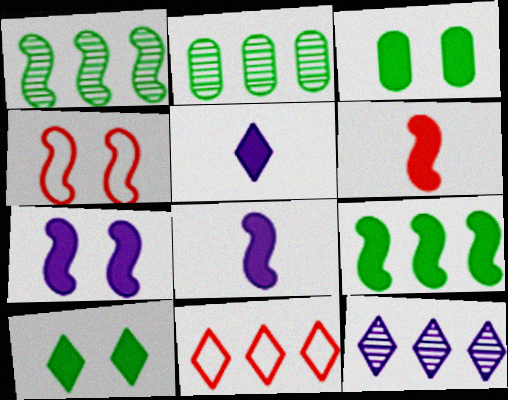[[1, 4, 8], 
[2, 4, 5], 
[6, 7, 9]]